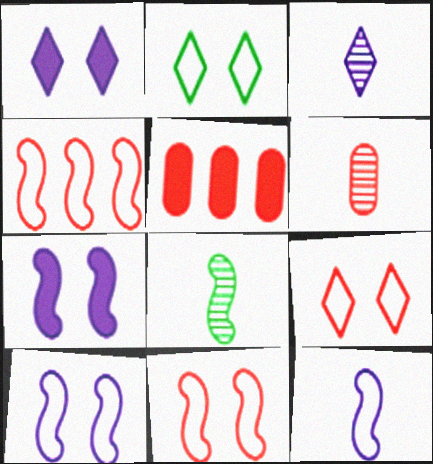[[3, 6, 8], 
[4, 7, 8]]